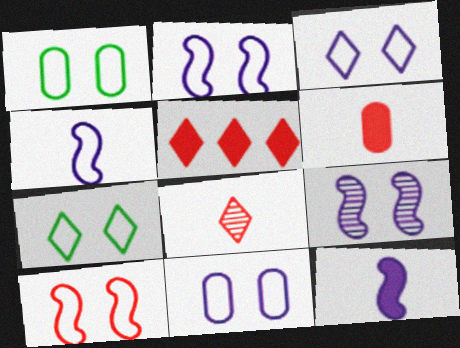[[1, 3, 10], 
[2, 3, 11], 
[7, 10, 11]]